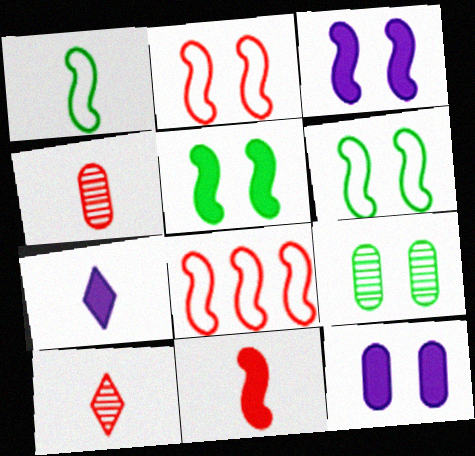[[1, 4, 7], 
[7, 8, 9]]